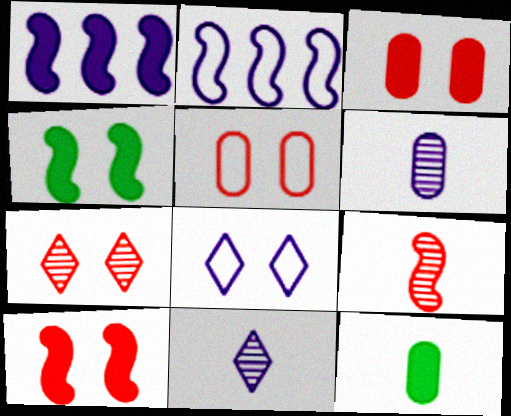[[1, 6, 8], 
[2, 4, 9], 
[2, 7, 12], 
[5, 7, 10]]